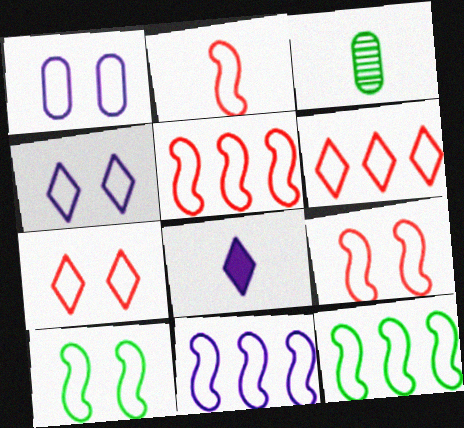[[1, 7, 10], 
[2, 3, 8], 
[2, 5, 9], 
[2, 10, 11], 
[5, 11, 12]]